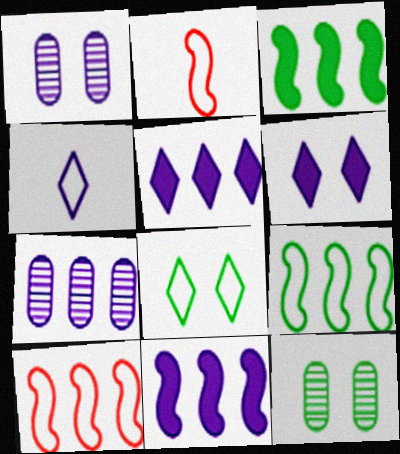[[1, 4, 11], 
[2, 5, 12]]